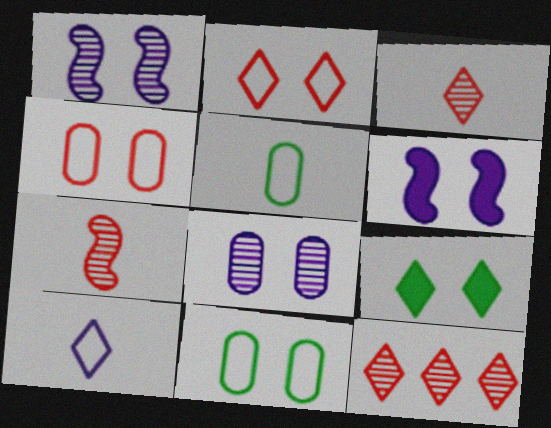[[1, 4, 9], 
[5, 6, 12], 
[9, 10, 12]]